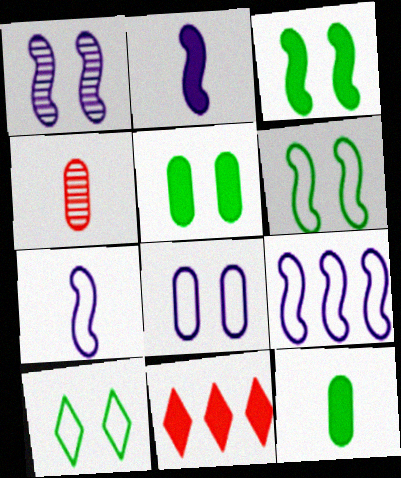[[1, 2, 9], 
[2, 5, 11]]